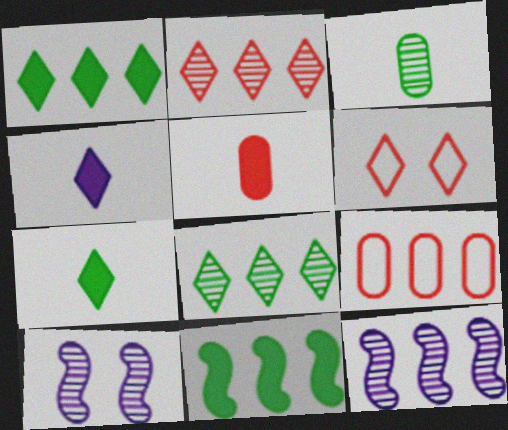[[1, 9, 12], 
[2, 3, 10], 
[4, 6, 8], 
[7, 9, 10]]